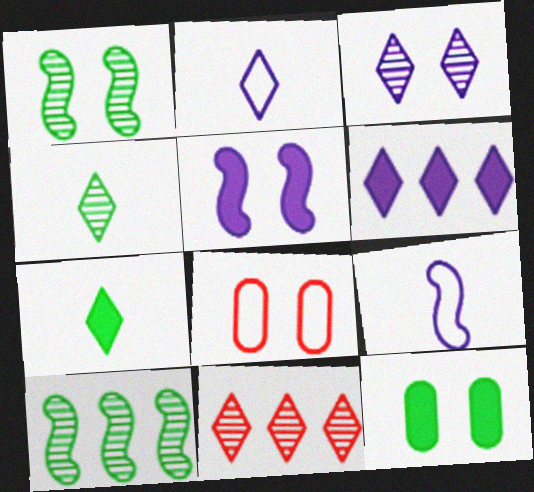[[2, 3, 6], 
[3, 4, 11], 
[9, 11, 12]]